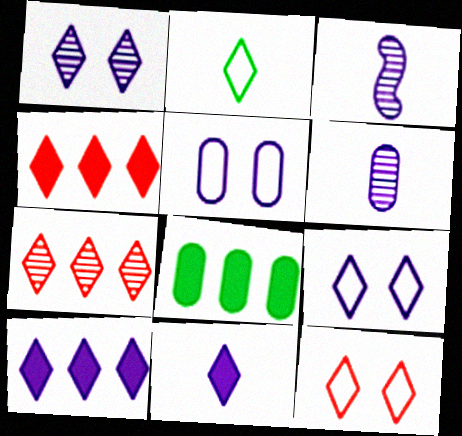[[1, 2, 4], 
[3, 5, 10], 
[3, 8, 12]]